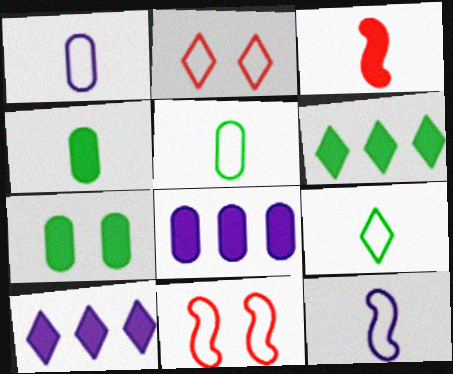[[3, 7, 10]]